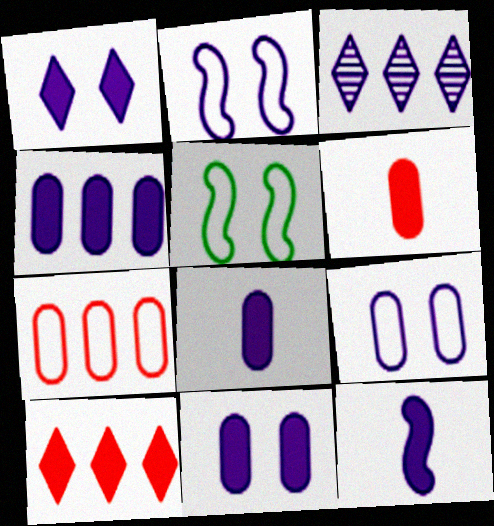[[1, 4, 12], 
[2, 3, 8], 
[3, 5, 6], 
[3, 9, 12], 
[4, 8, 11]]